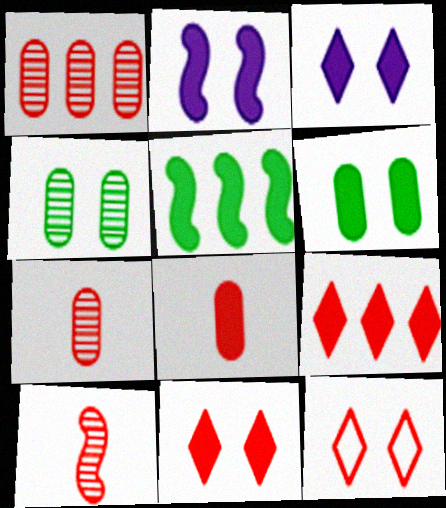[[2, 4, 12], 
[2, 6, 11], 
[3, 5, 8]]